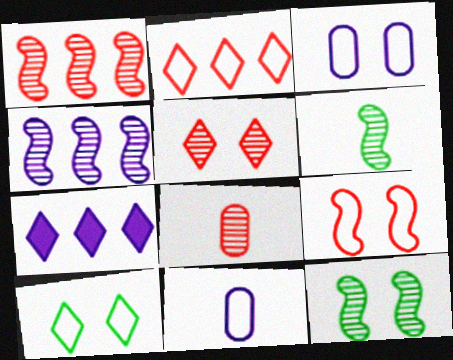[[1, 5, 8], 
[3, 9, 10]]